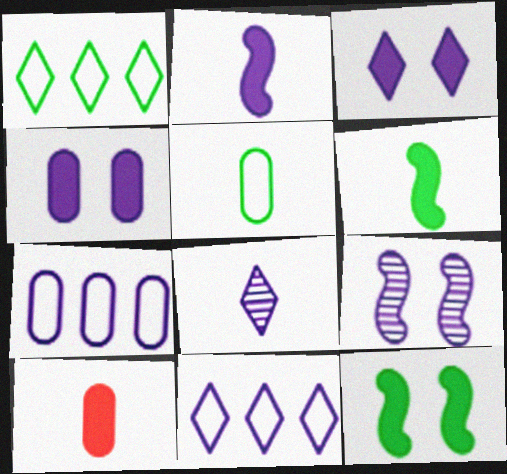[[1, 9, 10], 
[3, 8, 11]]